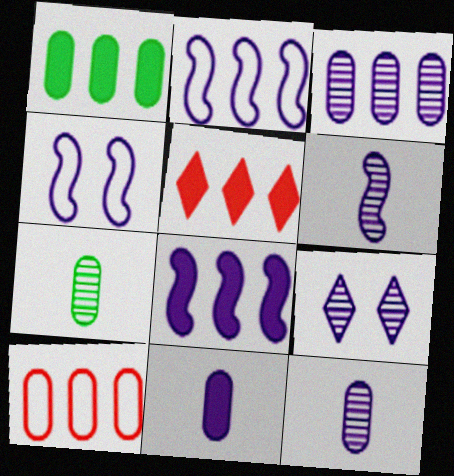[[1, 3, 10], 
[1, 5, 8], 
[2, 9, 11], 
[3, 6, 9], 
[4, 5, 7], 
[4, 6, 8]]